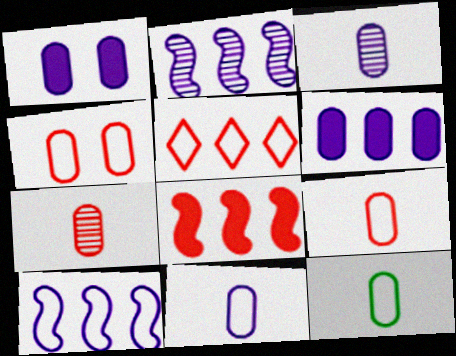[[9, 11, 12]]